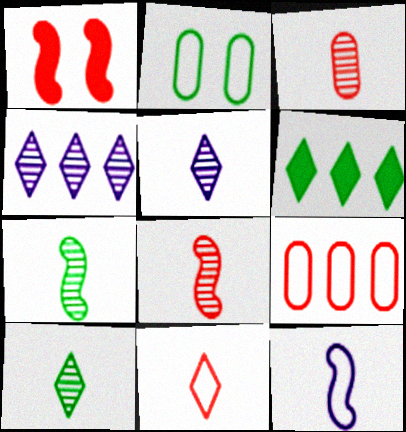[[2, 6, 7], 
[3, 5, 7]]